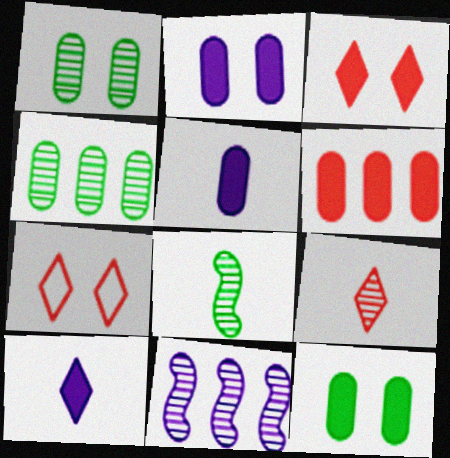[[1, 9, 11], 
[5, 6, 12]]